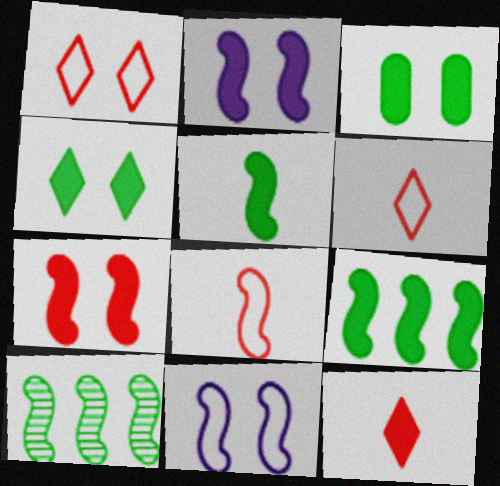[[2, 8, 10]]